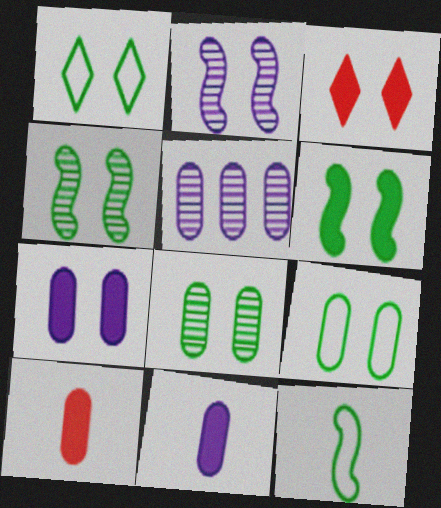[[1, 6, 8], 
[2, 3, 9], 
[3, 5, 12], 
[3, 6, 7], 
[5, 9, 10]]